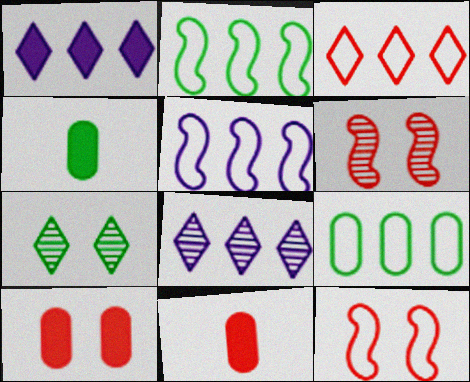[[2, 4, 7], 
[3, 5, 9], 
[3, 6, 11], 
[4, 8, 12], 
[5, 7, 11]]